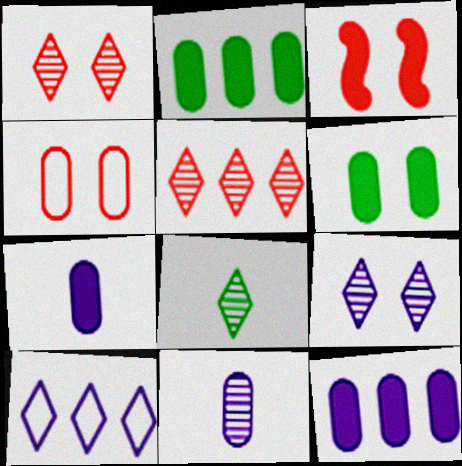[[1, 3, 4], 
[2, 4, 11], 
[5, 8, 9]]